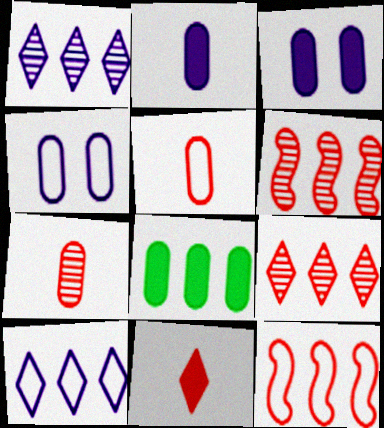[[1, 8, 12], 
[4, 7, 8], 
[6, 8, 10]]